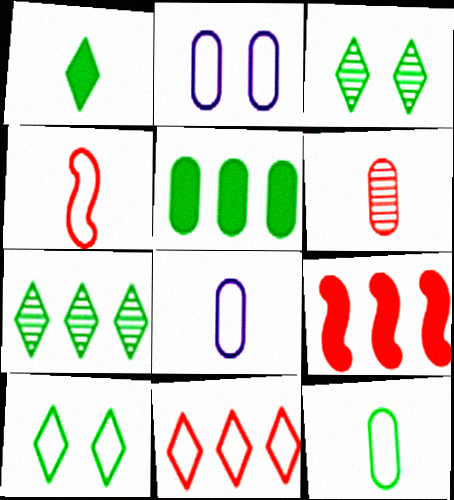[[1, 7, 10], 
[2, 5, 6], 
[3, 8, 9]]